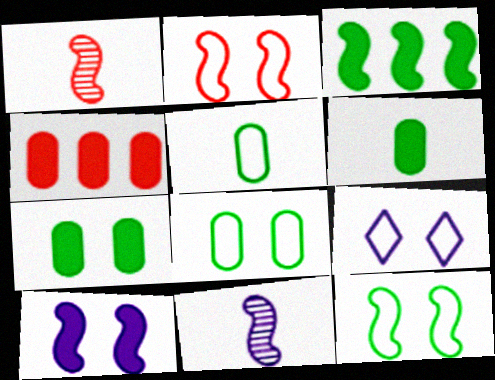[[2, 3, 11], 
[2, 8, 9]]